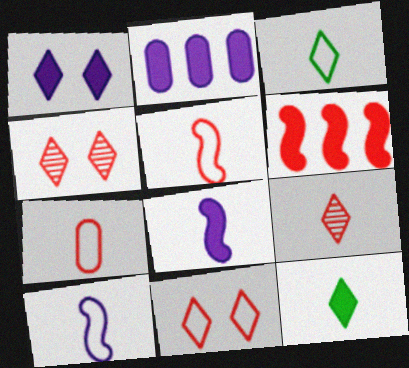[[1, 2, 8], 
[3, 7, 10], 
[4, 6, 7]]